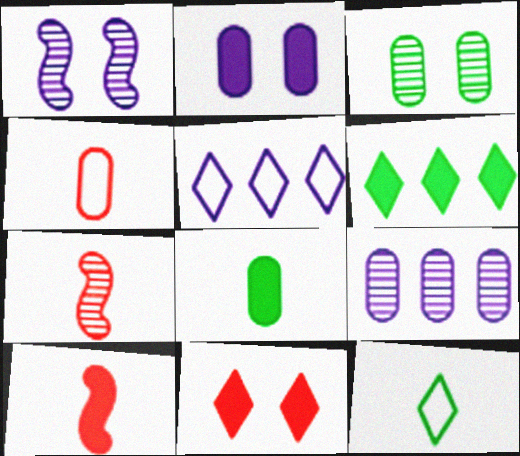[[1, 4, 6], 
[2, 6, 10], 
[3, 5, 10]]